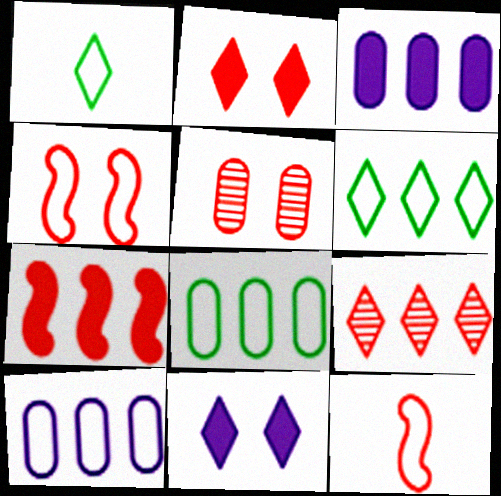[[1, 4, 10], 
[1, 9, 11], 
[2, 4, 5]]